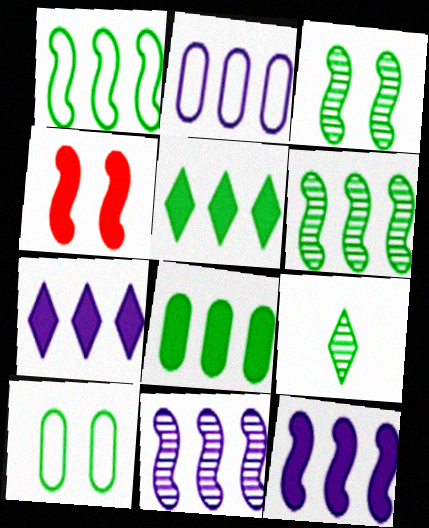[[2, 4, 9], 
[2, 7, 11]]